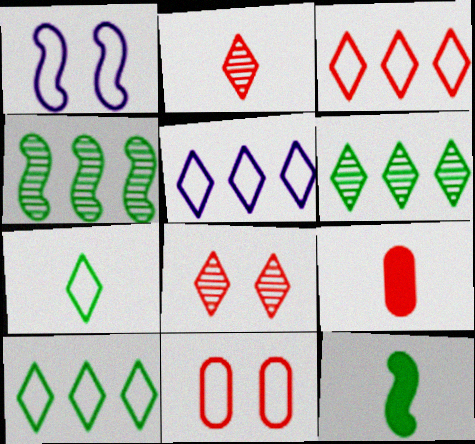[[1, 6, 9], 
[3, 5, 10]]